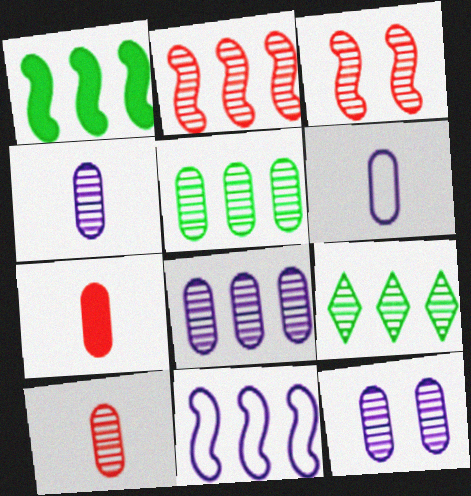[[1, 2, 11], 
[2, 8, 9], 
[3, 4, 9], 
[4, 8, 12], 
[5, 10, 12]]